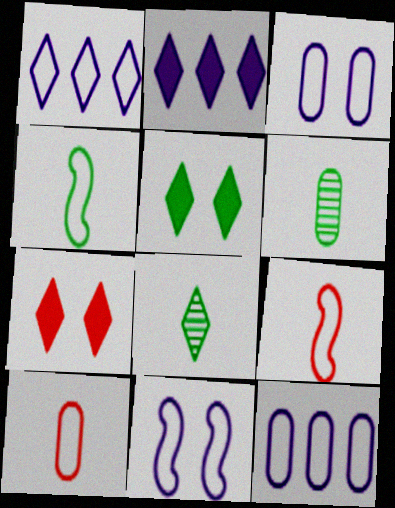[[1, 7, 8]]